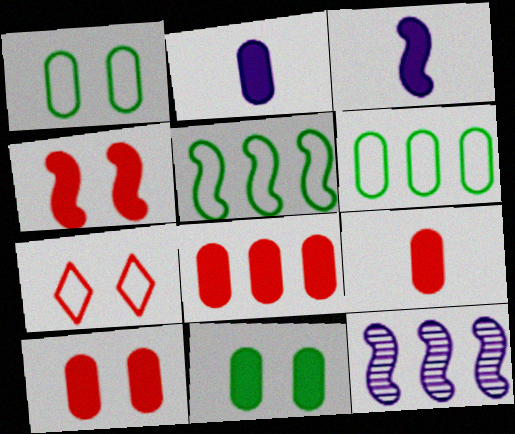[[2, 8, 11], 
[8, 9, 10]]